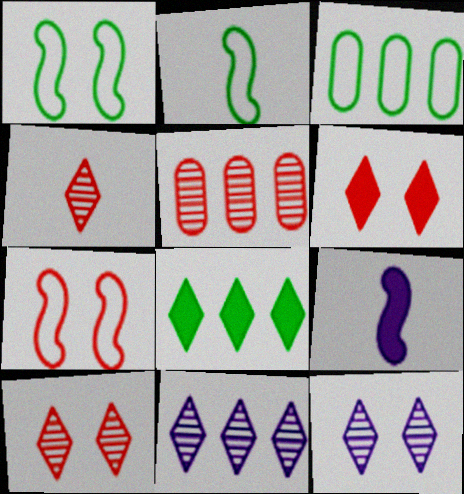[[3, 9, 10]]